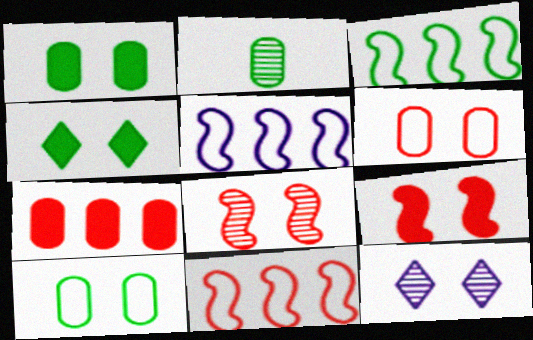[[2, 3, 4], 
[3, 5, 11], 
[9, 10, 12]]